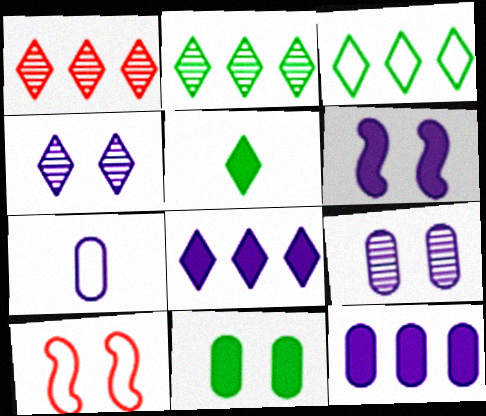[[1, 3, 8], 
[3, 7, 10], 
[4, 10, 11], 
[7, 9, 12]]